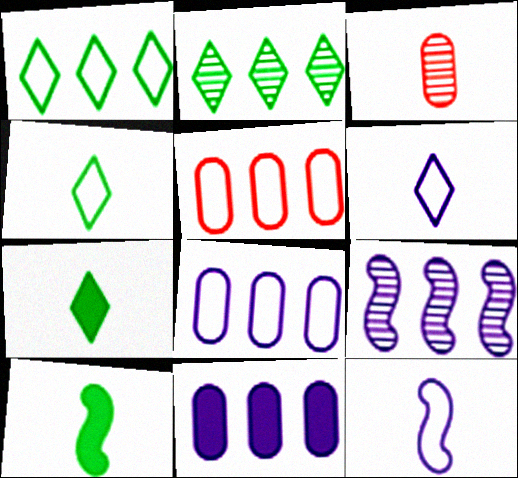[[3, 6, 10], 
[3, 7, 12]]